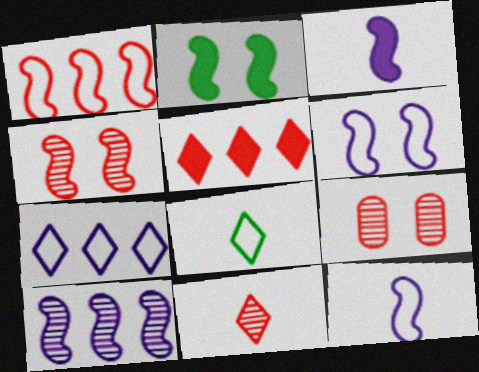[[2, 4, 6], 
[3, 6, 10]]